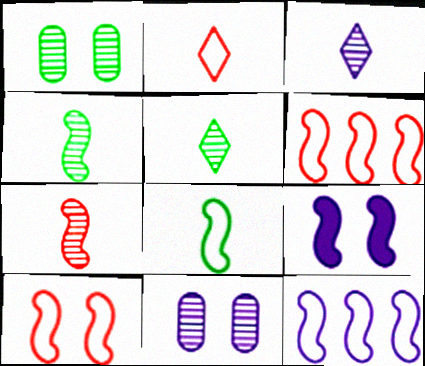[[4, 6, 9], 
[8, 10, 12]]